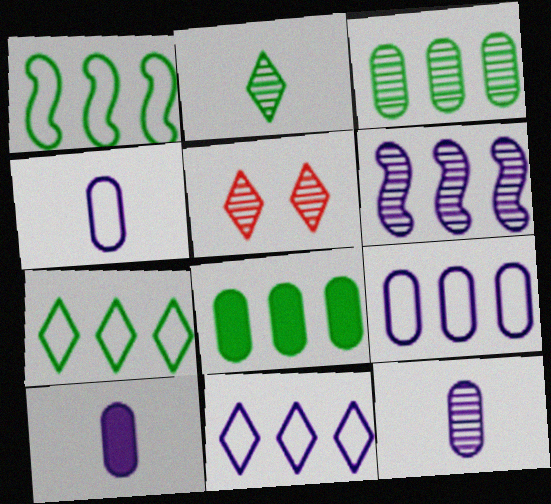[[1, 5, 10], 
[4, 10, 12]]